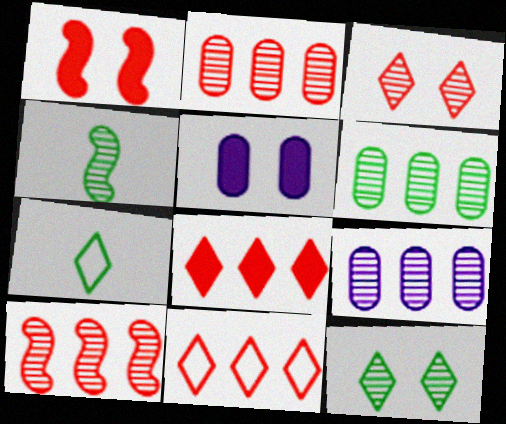[[1, 7, 9], 
[2, 6, 9], 
[3, 4, 9], 
[4, 5, 11], 
[4, 6, 12], 
[5, 7, 10]]